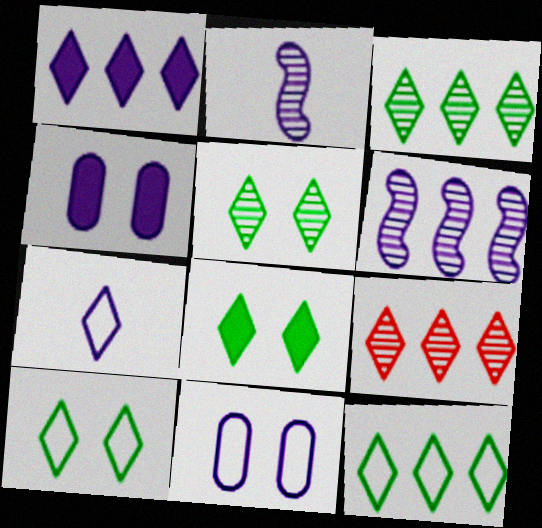[[1, 2, 11], 
[1, 9, 12], 
[4, 6, 7], 
[5, 8, 10], 
[7, 8, 9]]